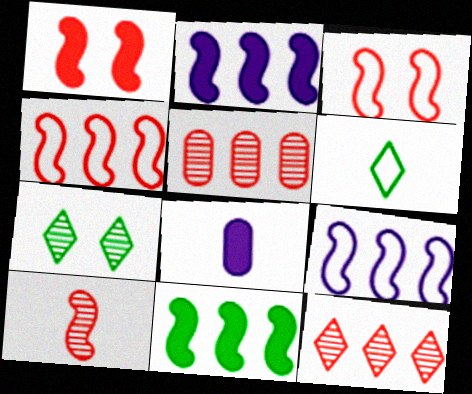[[1, 4, 10], 
[4, 7, 8], 
[6, 8, 10]]